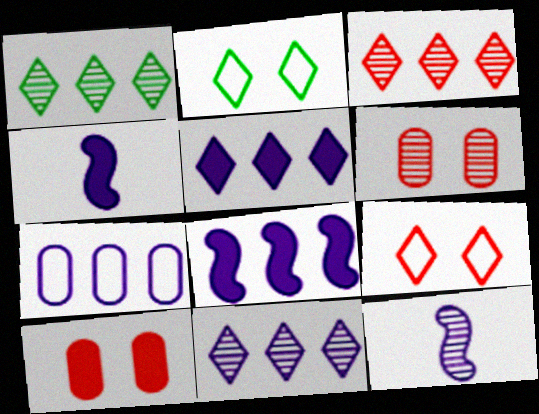[[1, 3, 11], 
[1, 6, 12], 
[7, 8, 11]]